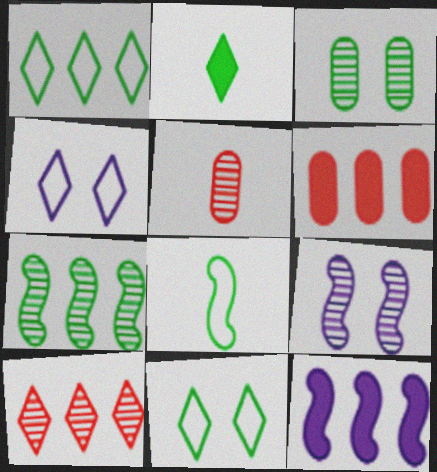[[2, 4, 10], 
[5, 11, 12]]